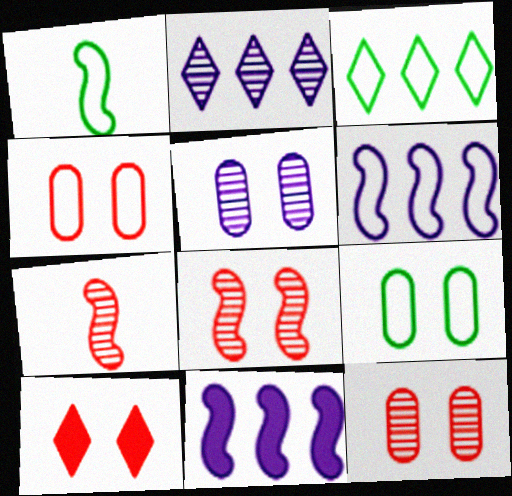[[1, 3, 9], 
[1, 8, 11], 
[4, 8, 10]]